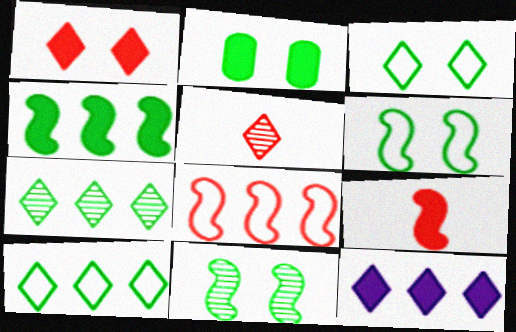[[2, 3, 11], 
[2, 9, 12], 
[3, 5, 12]]